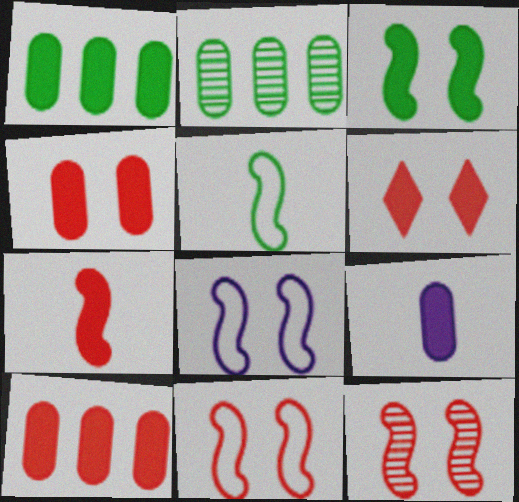[[1, 4, 9], 
[3, 8, 12], 
[6, 7, 10]]